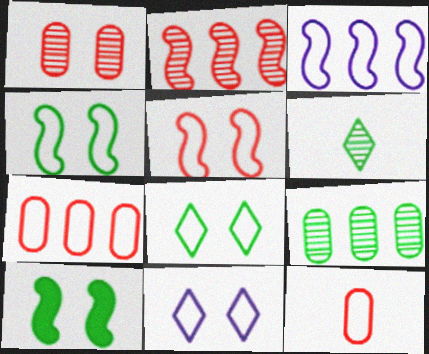[[1, 10, 11], 
[3, 8, 12]]